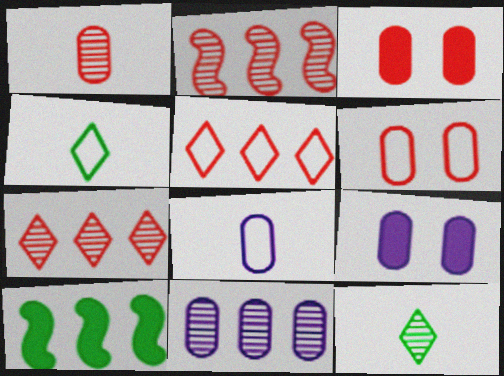[[2, 4, 9], 
[5, 10, 11], 
[8, 9, 11]]